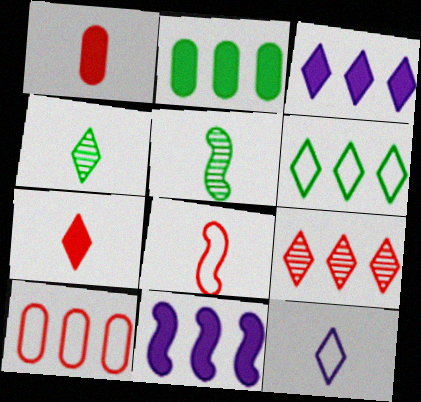[[1, 5, 12], 
[3, 6, 9], 
[4, 7, 12]]